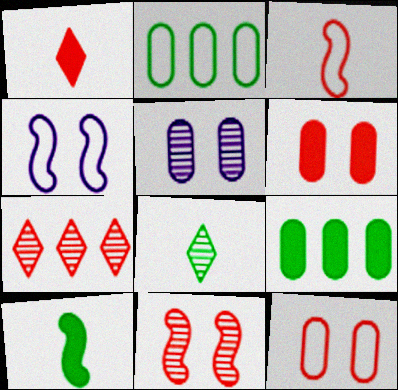[[3, 6, 7]]